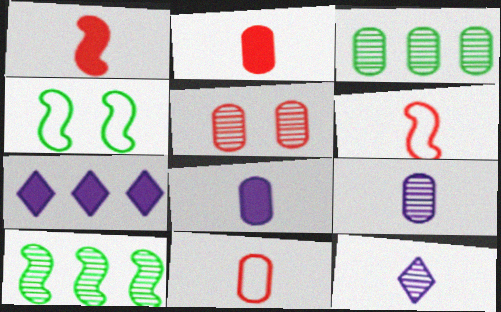[[3, 5, 9], 
[5, 10, 12]]